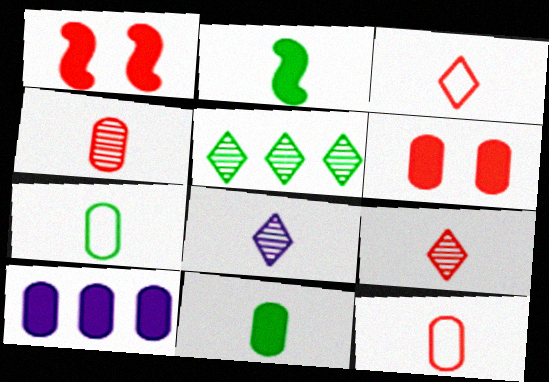[[2, 8, 12], 
[6, 10, 11]]